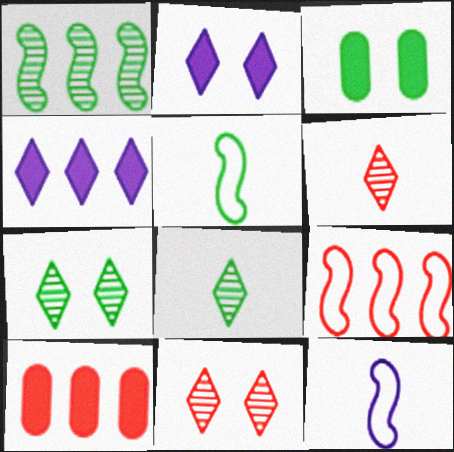[[7, 10, 12]]